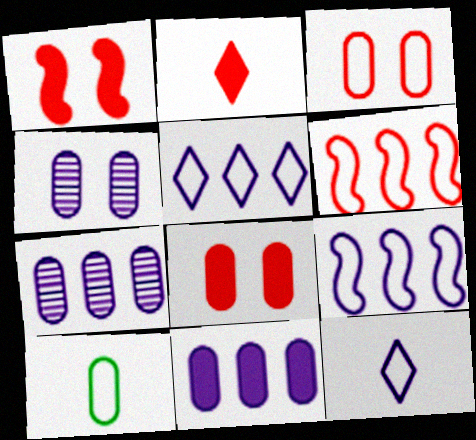[[7, 8, 10]]